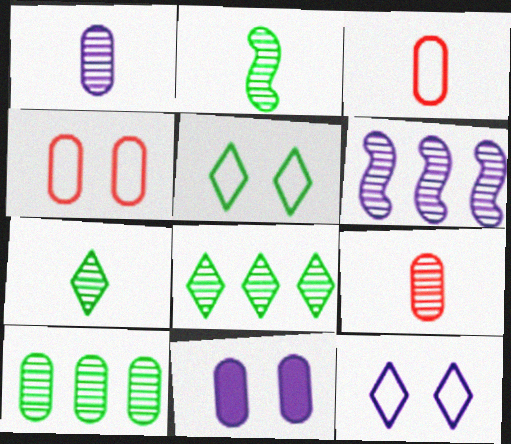[[3, 10, 11]]